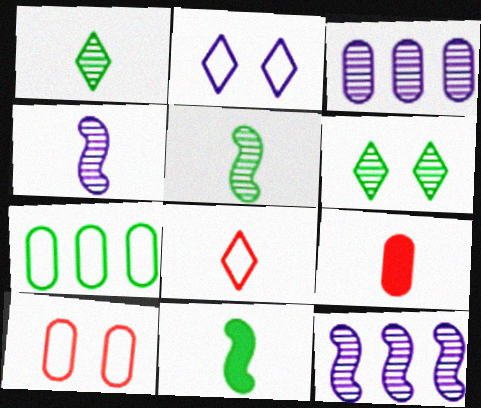[[6, 7, 11]]